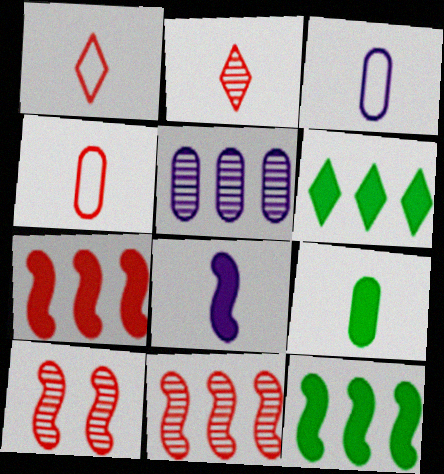[[3, 6, 10]]